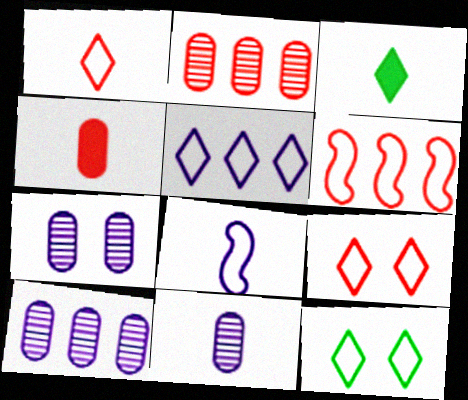[[1, 5, 12], 
[3, 6, 7], 
[7, 10, 11]]